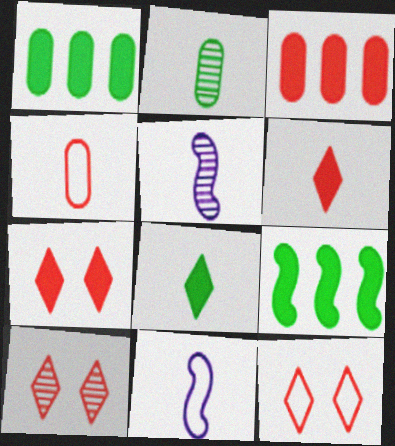[[1, 5, 12], 
[1, 10, 11], 
[2, 6, 11], 
[4, 5, 8], 
[7, 10, 12]]